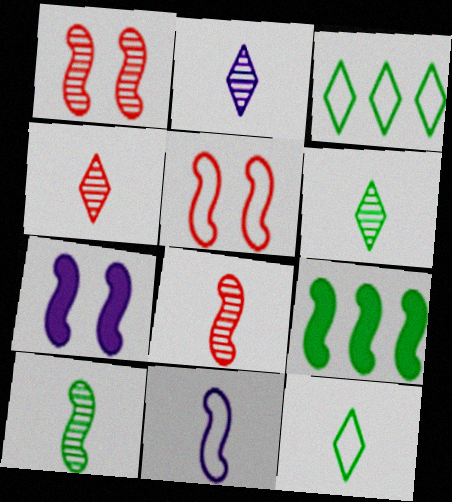[[1, 9, 11], 
[2, 4, 6]]